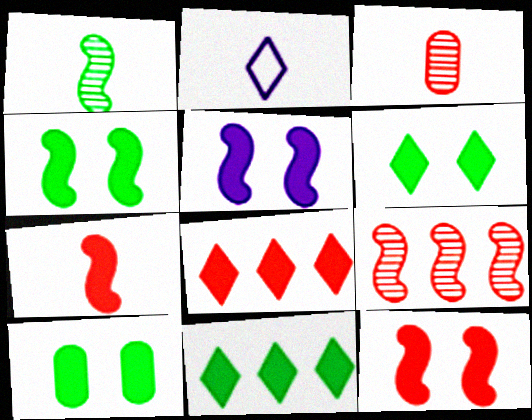[[2, 9, 10], 
[4, 5, 12], 
[4, 6, 10]]